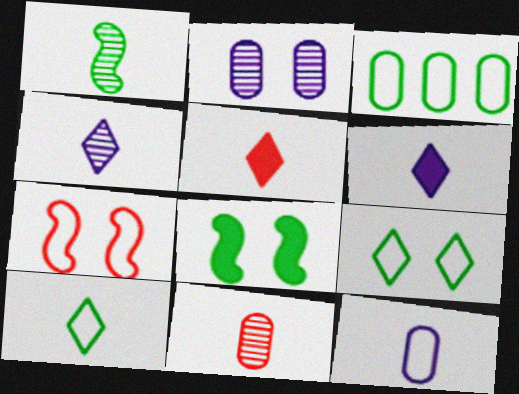[[1, 4, 11], 
[1, 5, 12], 
[4, 5, 10]]